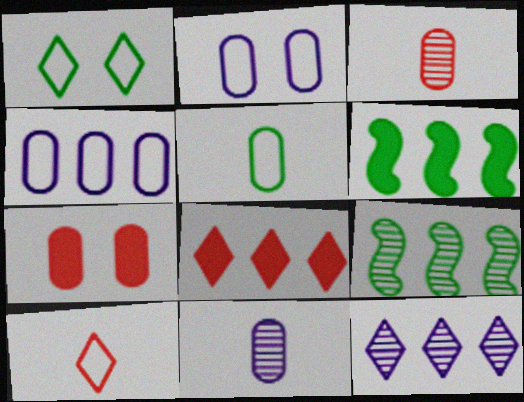[[4, 8, 9]]